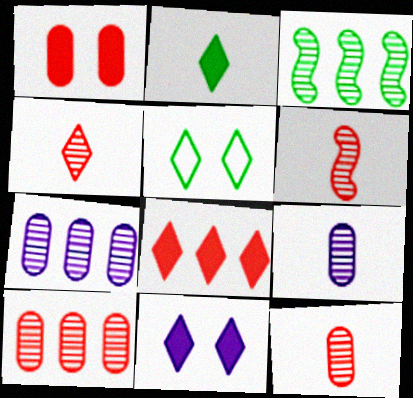[[2, 8, 11], 
[4, 6, 12]]